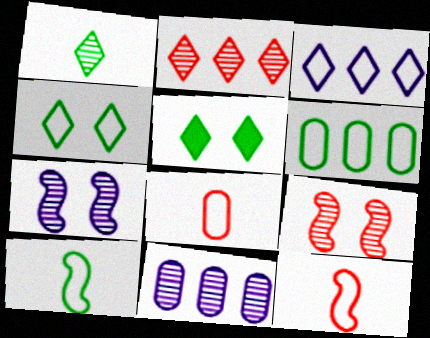[[1, 9, 11], 
[4, 6, 10], 
[5, 11, 12]]